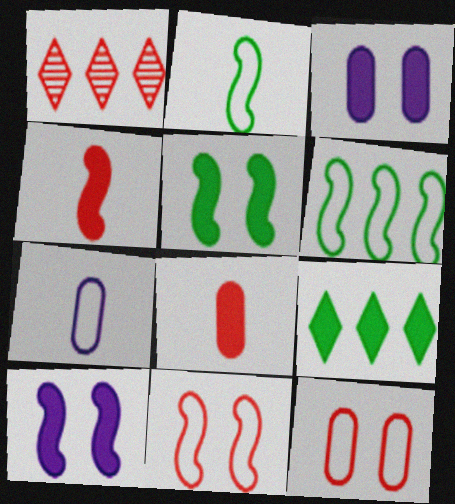[[1, 2, 3], 
[1, 4, 12], 
[1, 5, 7], 
[1, 8, 11], 
[3, 4, 9], 
[8, 9, 10]]